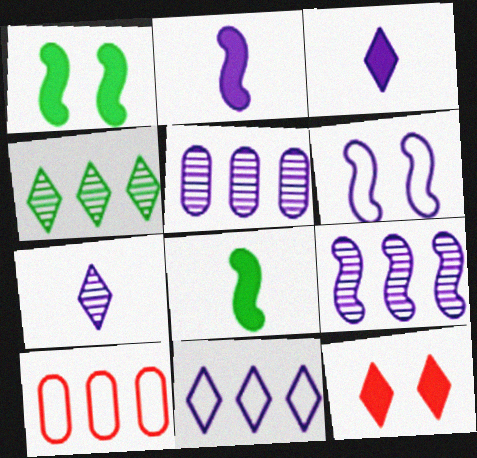[[1, 7, 10], 
[2, 6, 9], 
[3, 5, 6]]